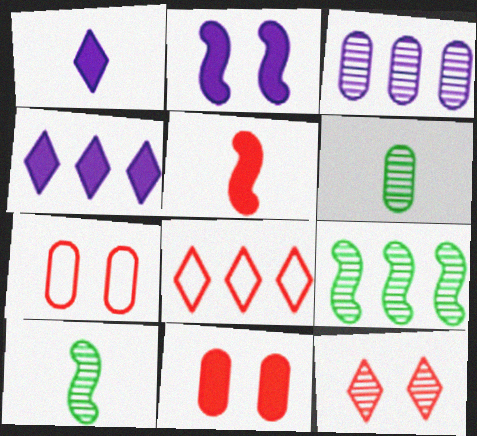[[1, 7, 9], 
[2, 6, 8], 
[3, 10, 12], 
[4, 7, 10]]